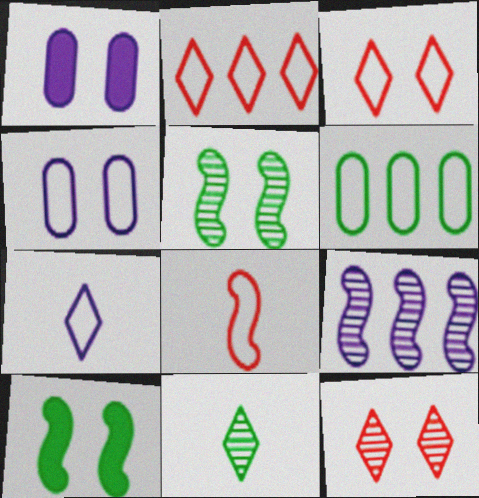[[1, 3, 5], 
[1, 7, 9], 
[4, 10, 12], 
[6, 10, 11], 
[8, 9, 10]]